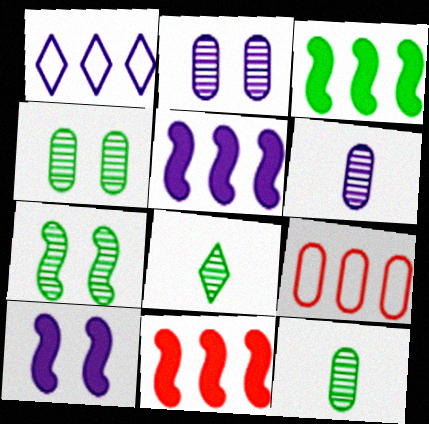[[1, 6, 10], 
[3, 5, 11], 
[8, 9, 10]]